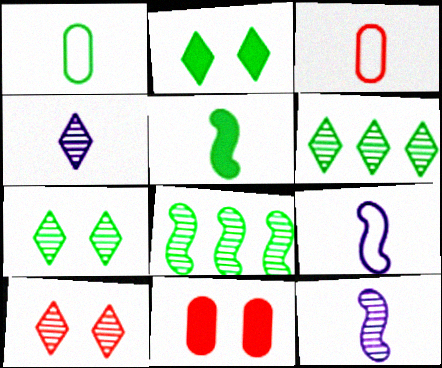[[1, 2, 8], 
[3, 4, 5], 
[4, 6, 10], 
[6, 9, 11]]